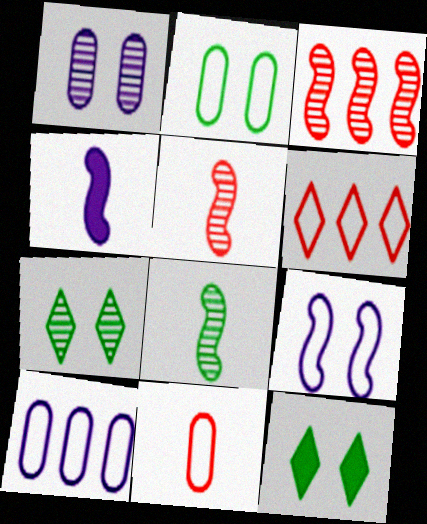[[2, 10, 11], 
[5, 10, 12]]